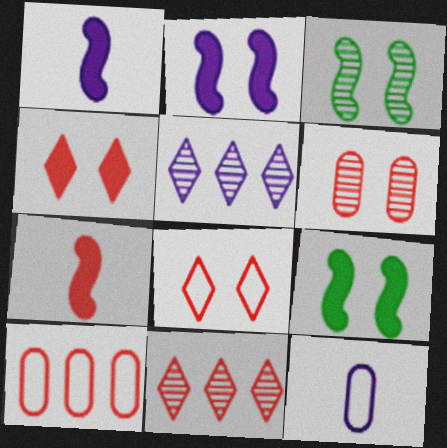[[2, 5, 12], 
[9, 11, 12]]